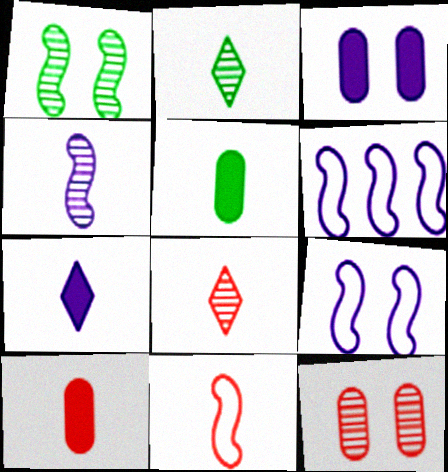[[8, 10, 11]]